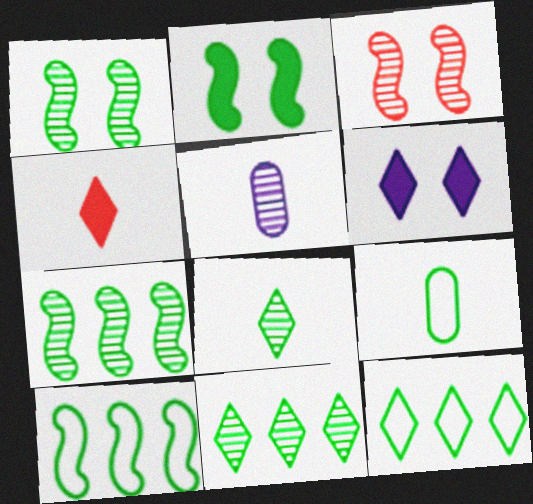[[2, 9, 11], 
[3, 5, 11]]